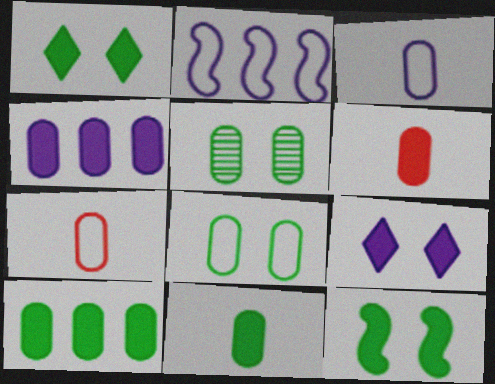[[4, 5, 7]]